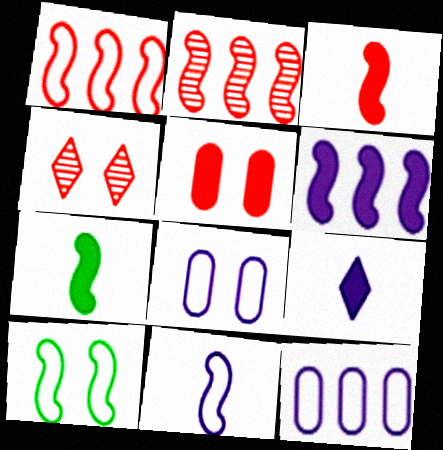[[1, 10, 11], 
[4, 7, 12]]